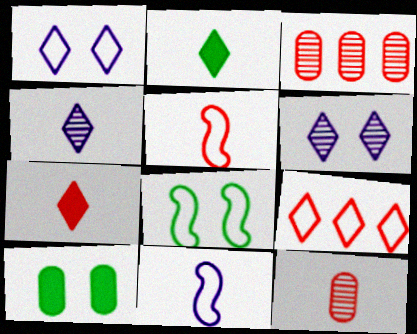[[2, 6, 9], 
[2, 11, 12], 
[5, 7, 12]]